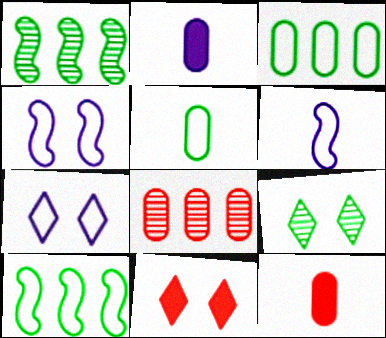[[1, 7, 12], 
[7, 9, 11]]